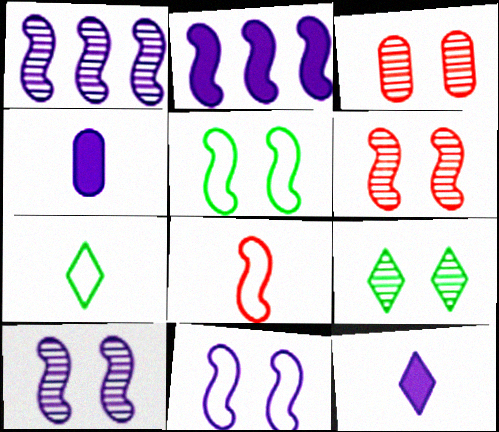[[2, 3, 7], 
[3, 9, 10]]